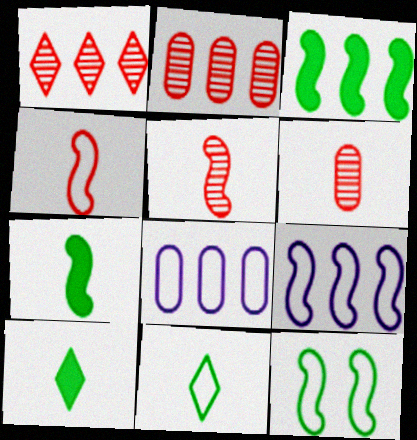[[1, 3, 8], 
[4, 9, 12]]